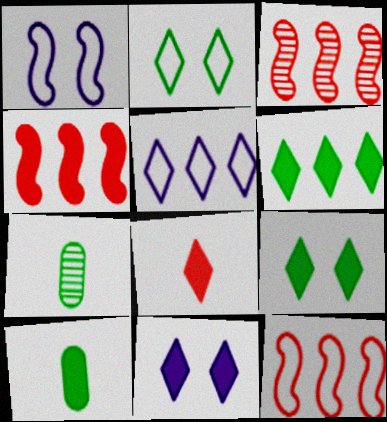[[3, 4, 12], 
[4, 10, 11], 
[6, 8, 11], 
[7, 11, 12]]